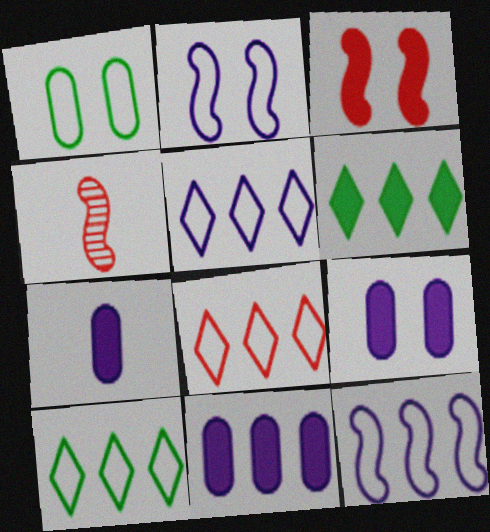[[3, 6, 7], 
[4, 9, 10], 
[5, 8, 10], 
[7, 9, 11]]